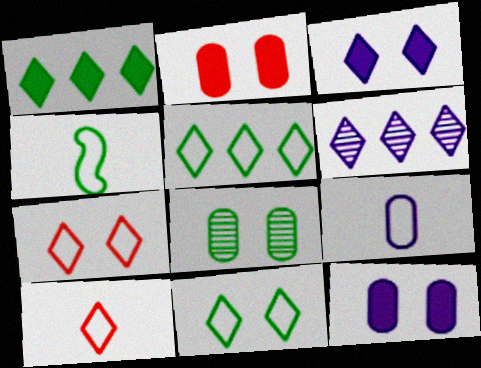[[1, 4, 8], 
[2, 4, 6], 
[4, 9, 10]]